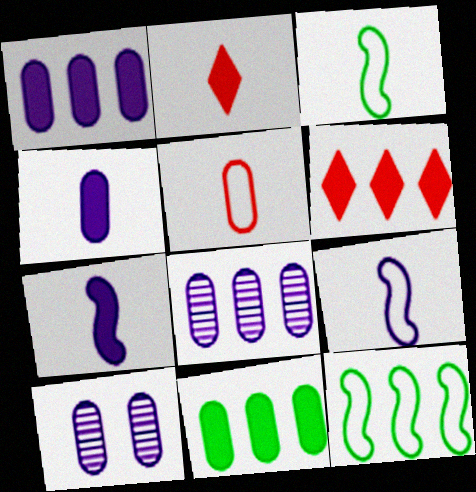[[2, 10, 12], 
[3, 6, 10], 
[5, 10, 11], 
[6, 8, 12]]